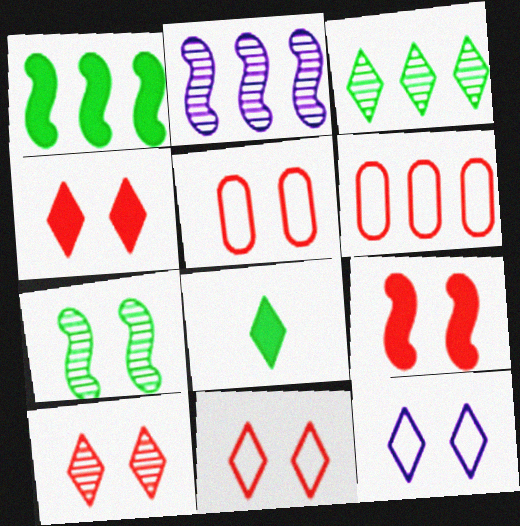[[2, 5, 8], 
[4, 10, 11], 
[5, 9, 10]]